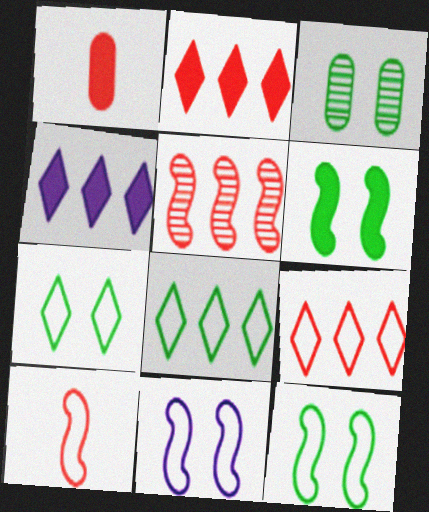[[1, 4, 6], 
[3, 4, 10], 
[3, 6, 7]]